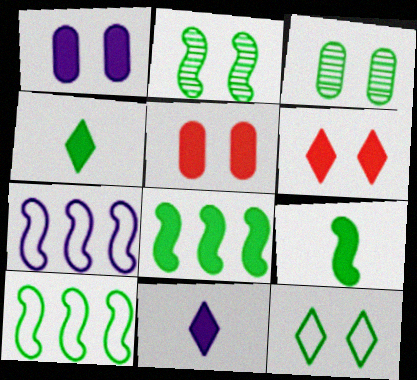[[2, 9, 10], 
[3, 4, 10], 
[5, 8, 11]]